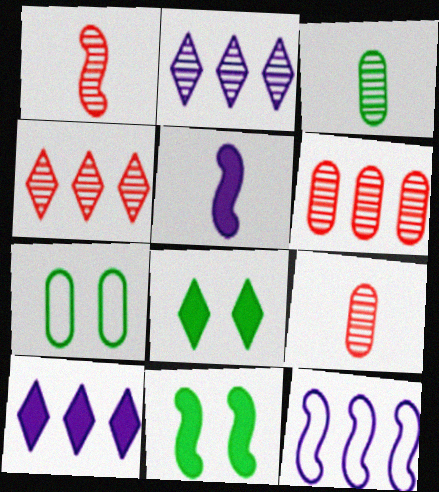[[1, 7, 10], 
[1, 11, 12], 
[4, 5, 7], 
[8, 9, 12]]